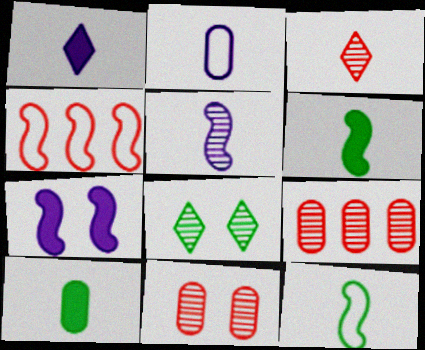[[1, 2, 5], 
[2, 3, 6], 
[5, 8, 9]]